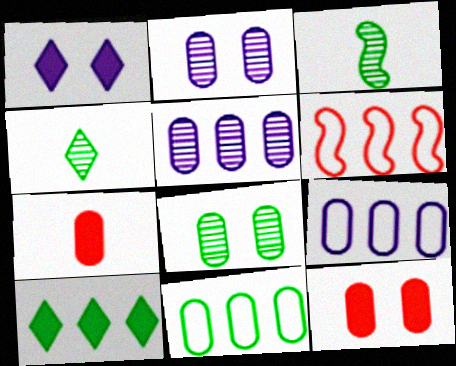[[2, 7, 11], 
[5, 6, 10], 
[7, 8, 9]]